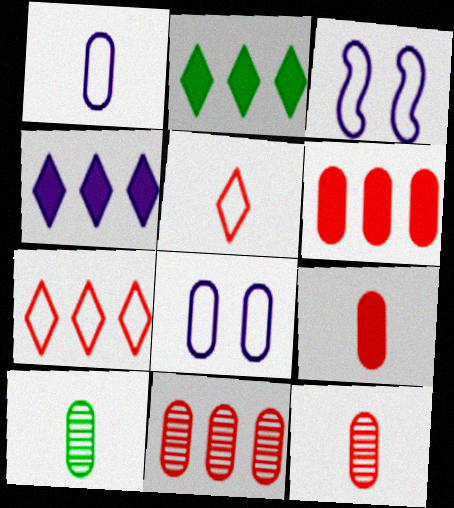[[1, 9, 10], 
[2, 3, 12], 
[6, 8, 10]]